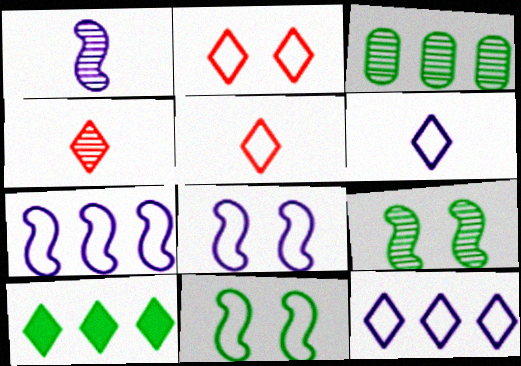[]